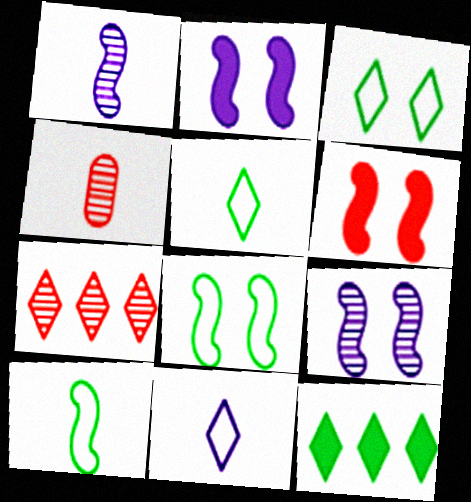[[6, 8, 9]]